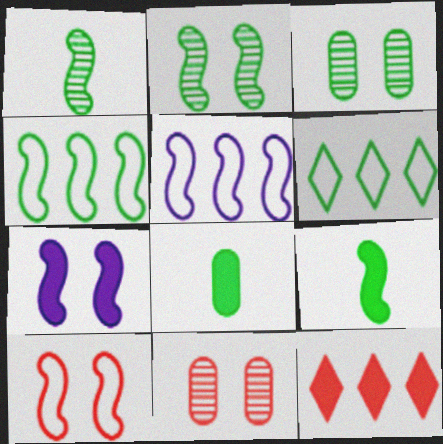[[2, 4, 9], 
[2, 6, 8], 
[2, 7, 10], 
[3, 6, 9], 
[7, 8, 12]]